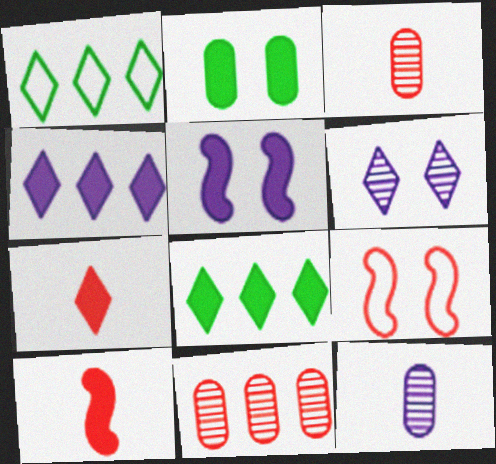[[1, 3, 5], 
[1, 6, 7], 
[2, 4, 10], 
[2, 6, 9], 
[7, 9, 11], 
[8, 9, 12]]